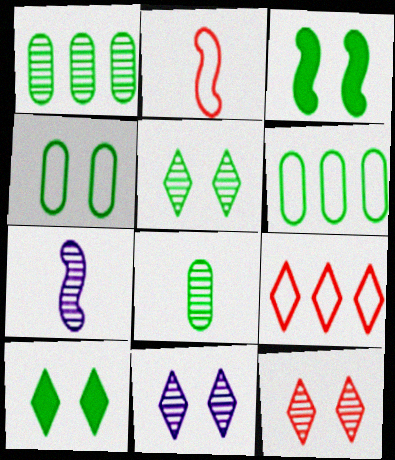[[1, 7, 12], 
[3, 4, 5], 
[5, 11, 12]]